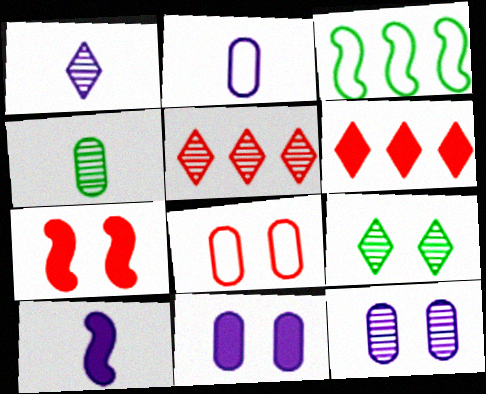[[1, 2, 10], 
[1, 5, 9]]